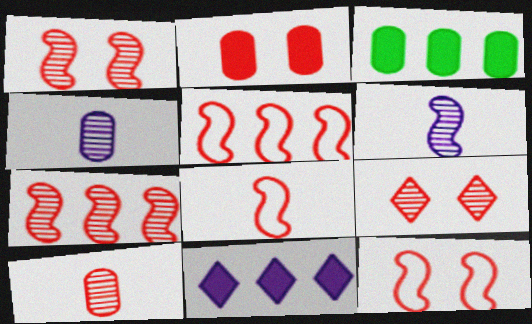[[2, 9, 12], 
[5, 8, 12], 
[7, 9, 10]]